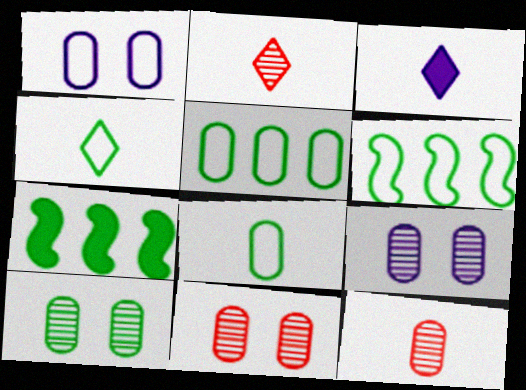[[1, 2, 7], 
[2, 3, 4], 
[3, 6, 11], 
[4, 7, 10], 
[9, 10, 11]]